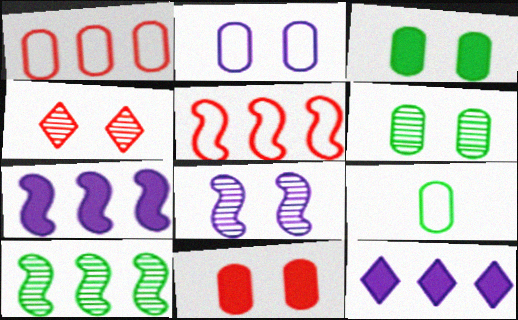[[1, 2, 9], 
[1, 10, 12], 
[2, 6, 11], 
[4, 6, 8], 
[4, 7, 9], 
[5, 7, 10]]